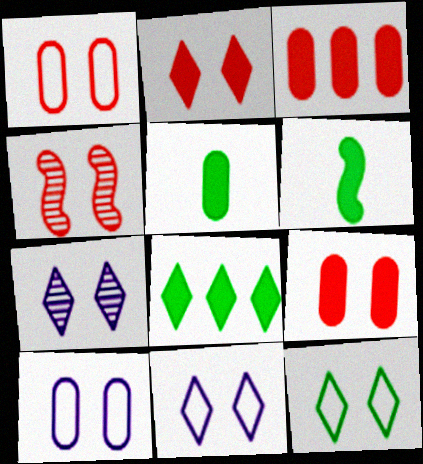[[1, 2, 4], 
[2, 7, 12]]